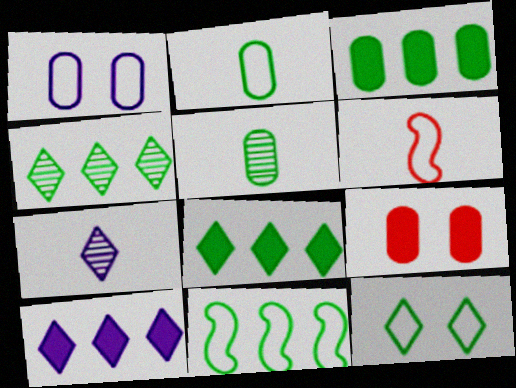[[2, 11, 12], 
[3, 4, 11], 
[7, 9, 11]]